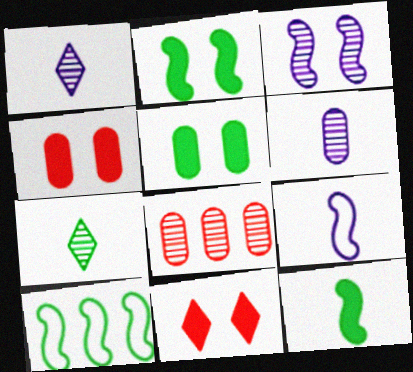[[1, 4, 10], 
[3, 7, 8], 
[5, 7, 10], 
[6, 10, 11]]